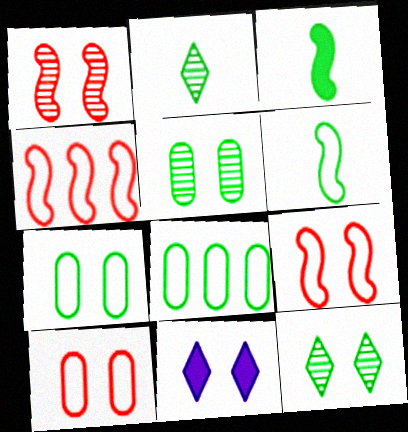[[1, 7, 11], 
[3, 8, 12], 
[5, 9, 11]]